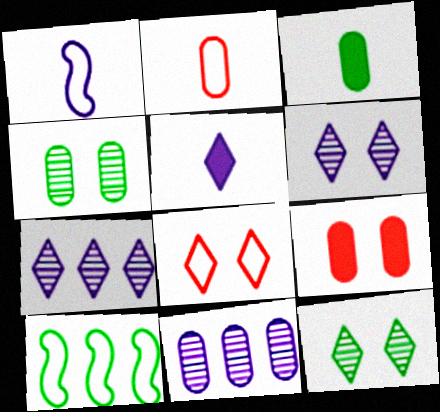[[3, 10, 12]]